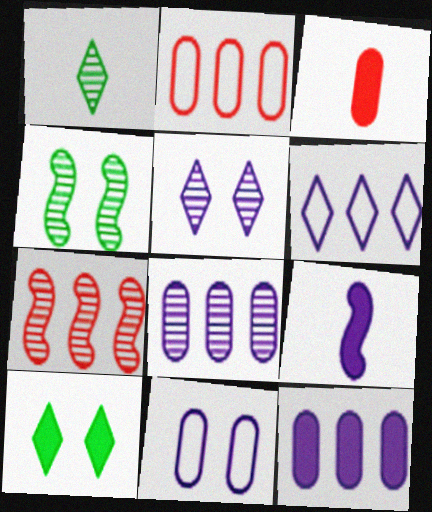[[3, 4, 6]]